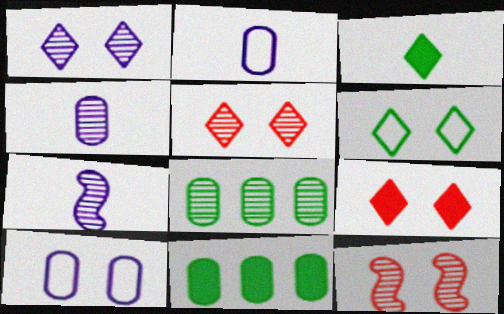[[1, 6, 9], 
[5, 7, 8]]